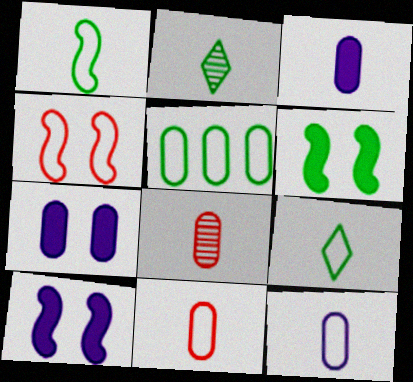[[2, 5, 6], 
[5, 7, 8]]